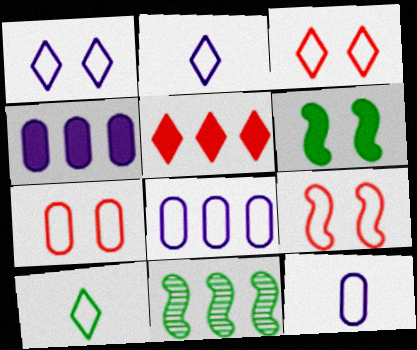[[3, 7, 9], 
[5, 8, 11], 
[8, 9, 10]]